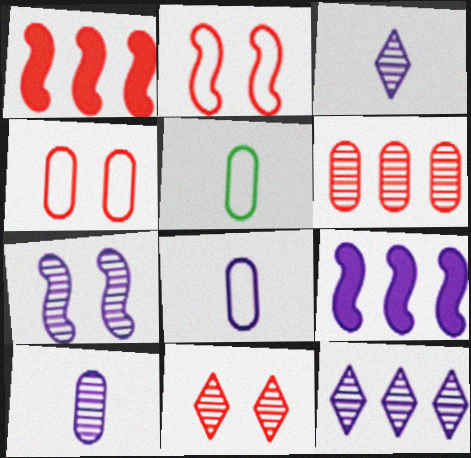[[5, 9, 11], 
[7, 10, 12]]